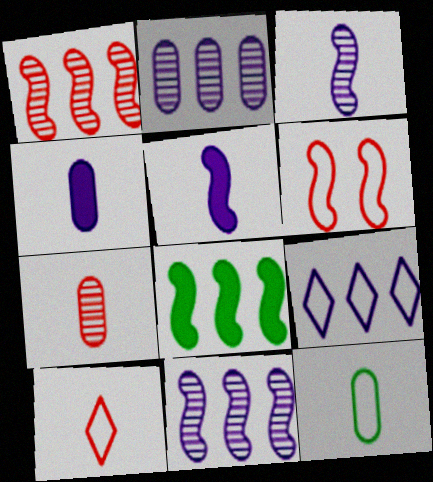[[3, 6, 8], 
[4, 7, 12], 
[6, 9, 12]]